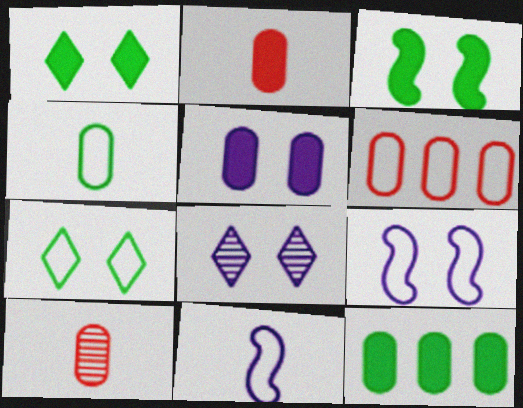[[2, 5, 12], 
[5, 8, 9], 
[6, 7, 11]]